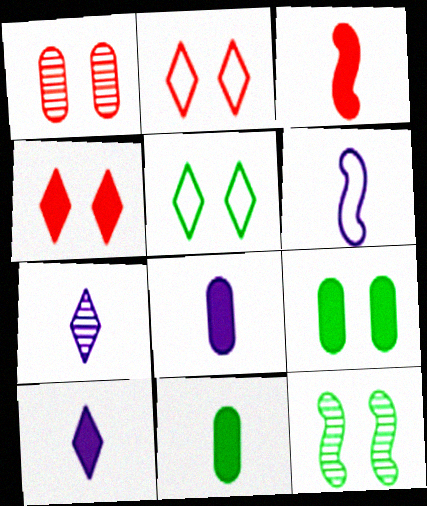[[3, 10, 11], 
[5, 9, 12], 
[6, 7, 8]]